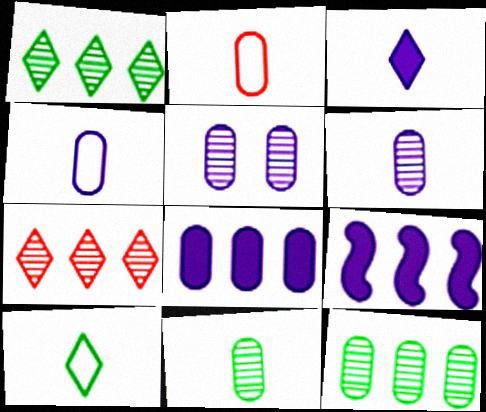[[4, 5, 8]]